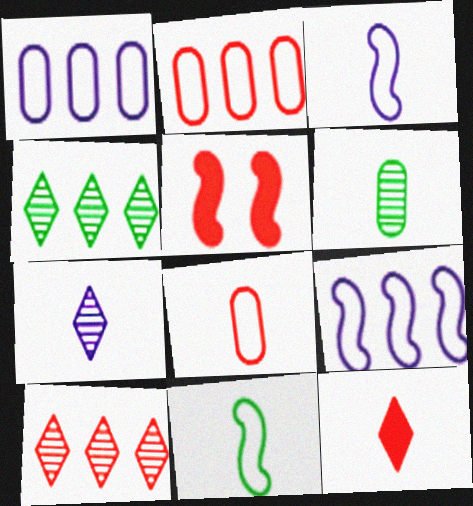[[3, 6, 12], 
[5, 8, 10]]